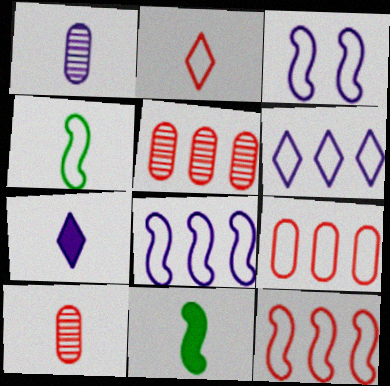[[1, 2, 11], 
[3, 4, 12], 
[4, 7, 10]]